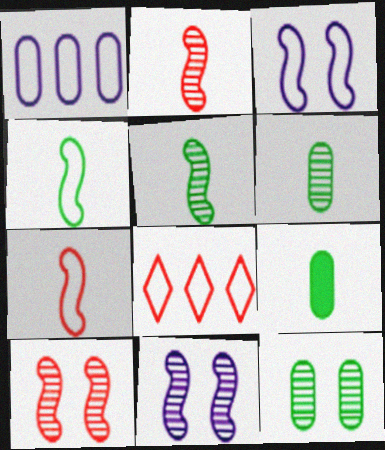[[8, 9, 11]]